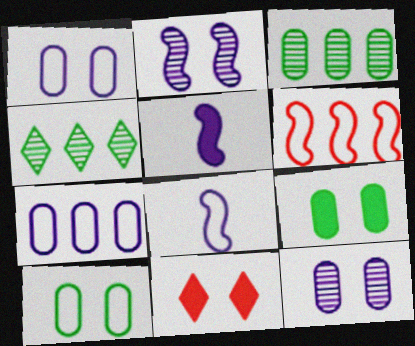[[2, 10, 11], 
[3, 8, 11]]